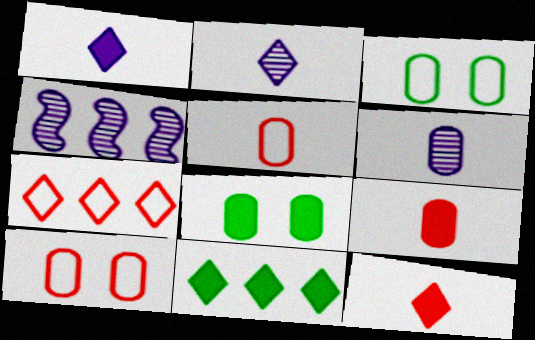[[3, 4, 12]]